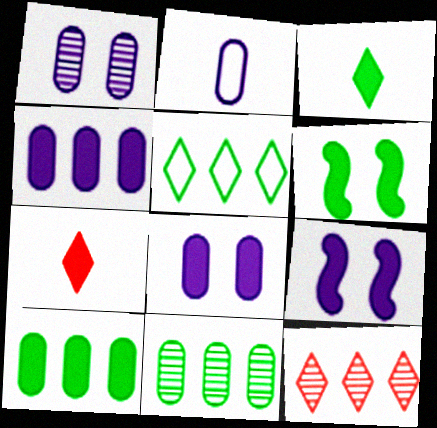[[1, 2, 4], 
[2, 6, 12], 
[3, 6, 10], 
[4, 6, 7], 
[7, 9, 10]]